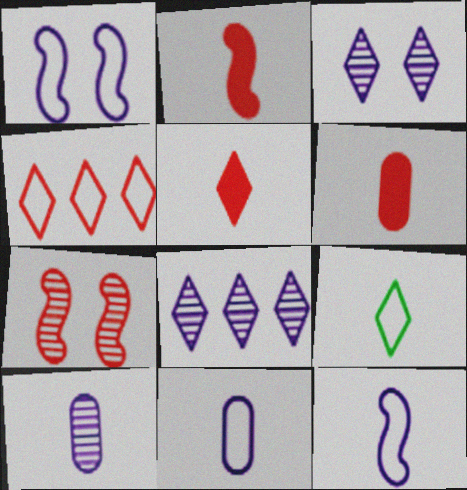[[2, 5, 6], 
[2, 9, 10], 
[4, 6, 7]]